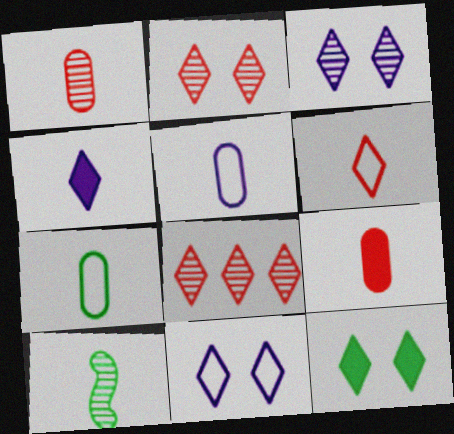[[2, 11, 12]]